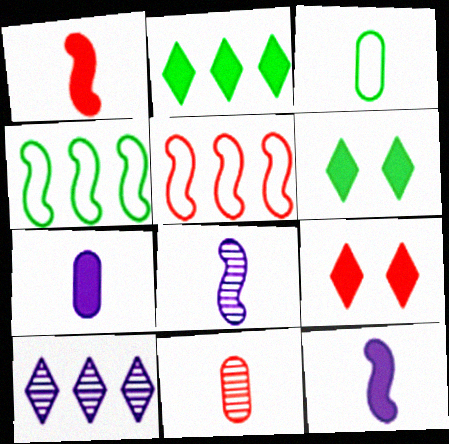[[3, 7, 11], 
[5, 9, 11]]